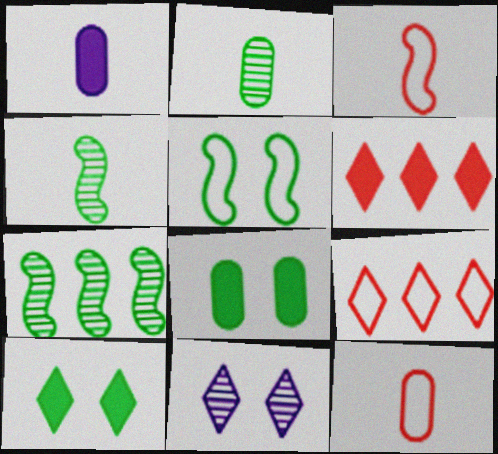[[1, 2, 12]]